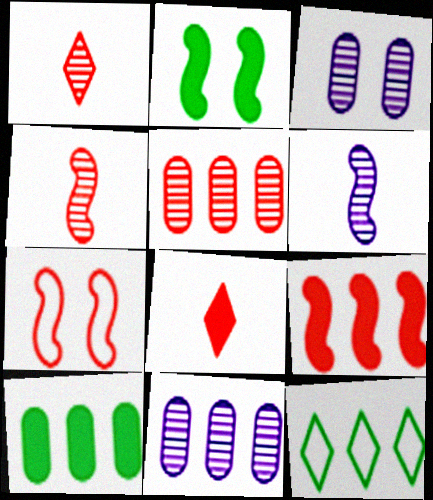[[4, 7, 9], 
[5, 7, 8], 
[9, 11, 12]]